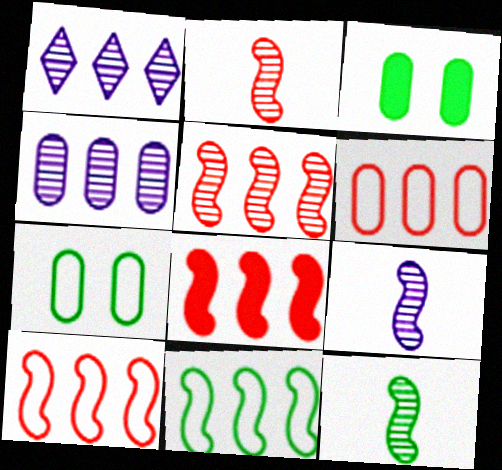[[2, 9, 12], 
[5, 8, 10]]